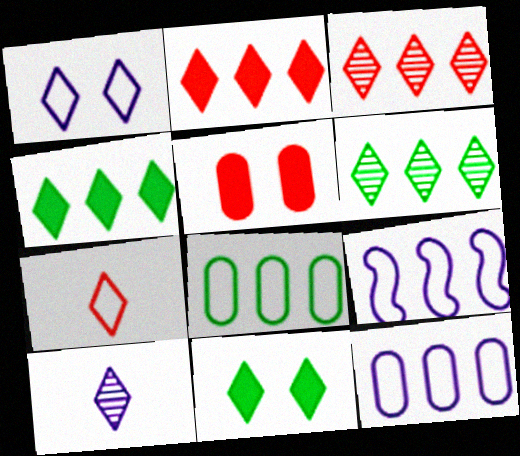[]